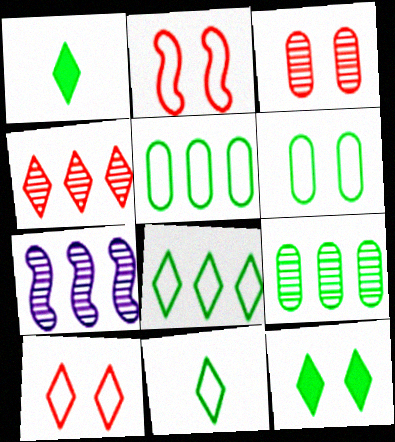[[4, 7, 9]]